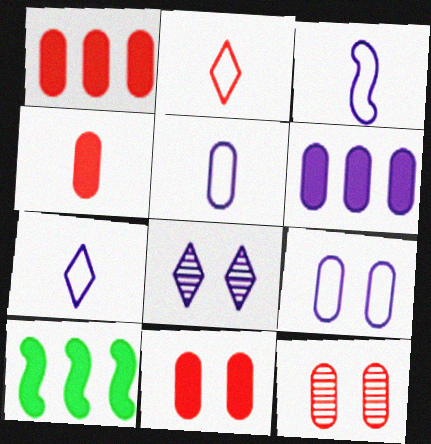[[1, 4, 11], 
[3, 5, 7], 
[3, 6, 8], 
[7, 10, 12]]